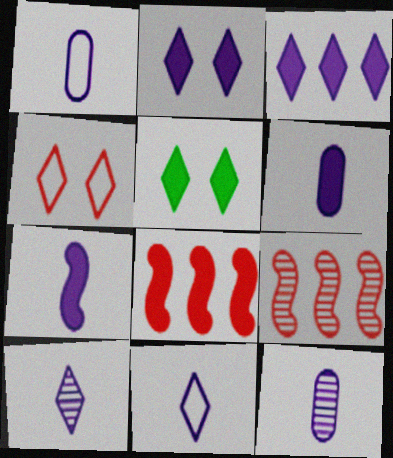[[1, 5, 9], 
[1, 6, 12], 
[1, 7, 10], 
[5, 6, 8], 
[7, 11, 12]]